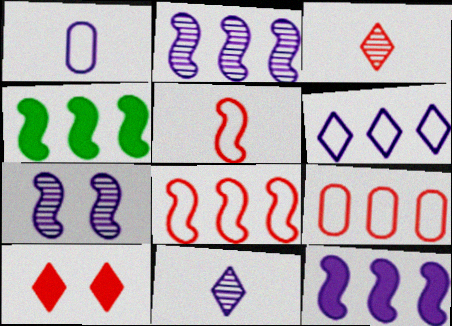[[2, 4, 8], 
[4, 5, 7]]